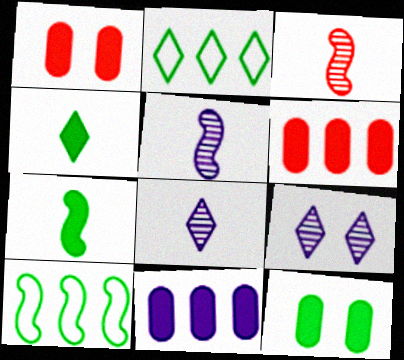[[1, 2, 5], 
[1, 8, 10]]